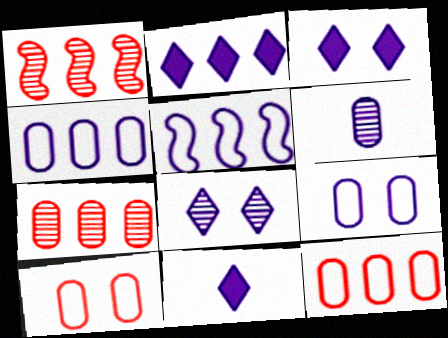[[2, 3, 11], 
[3, 5, 6]]